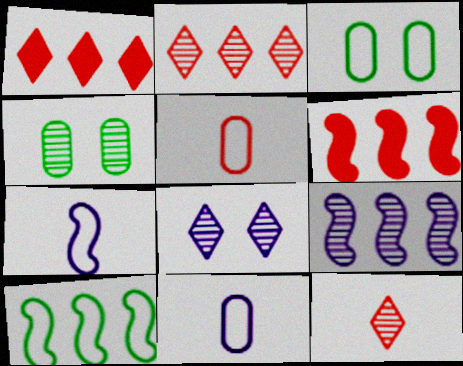[[1, 4, 7], 
[4, 9, 12], 
[6, 9, 10]]